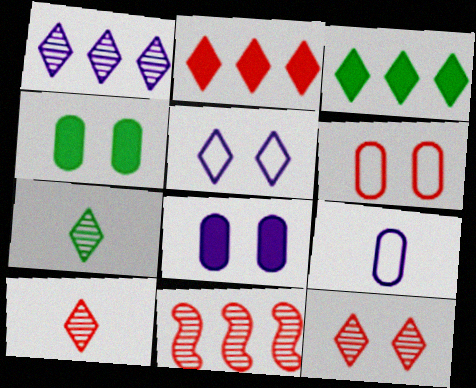[[1, 7, 12], 
[2, 5, 7], 
[3, 5, 10]]